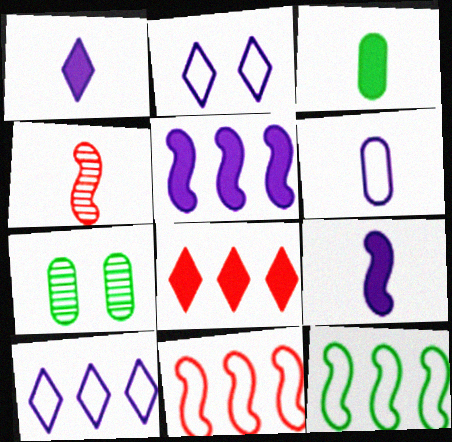[[1, 7, 11]]